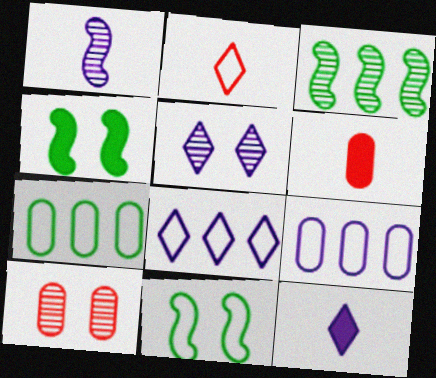[[2, 9, 11], 
[5, 8, 12]]